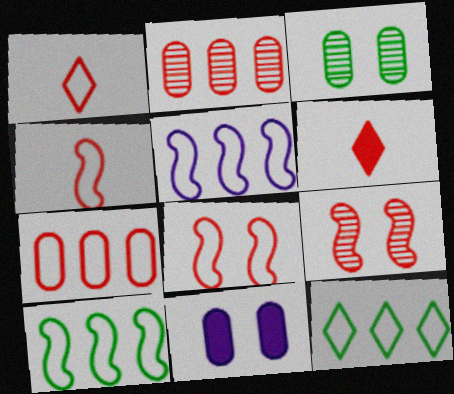[[1, 7, 8], 
[2, 6, 8], 
[3, 5, 6], 
[5, 7, 12], 
[6, 7, 9]]